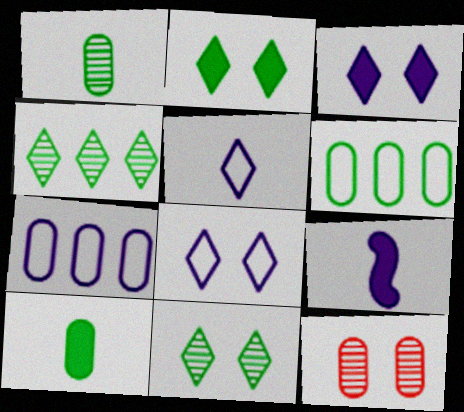[[7, 10, 12]]